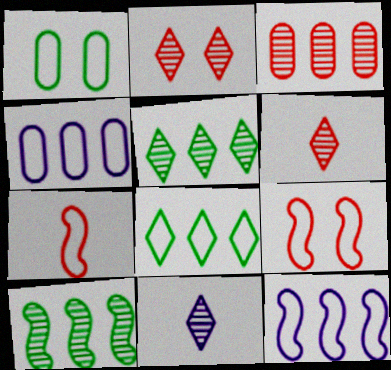[[2, 5, 11]]